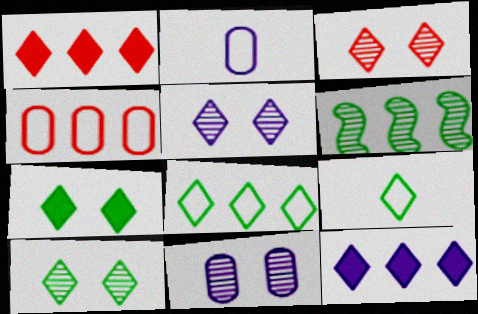[[1, 5, 9], 
[3, 5, 10], 
[3, 9, 12], 
[4, 6, 12]]